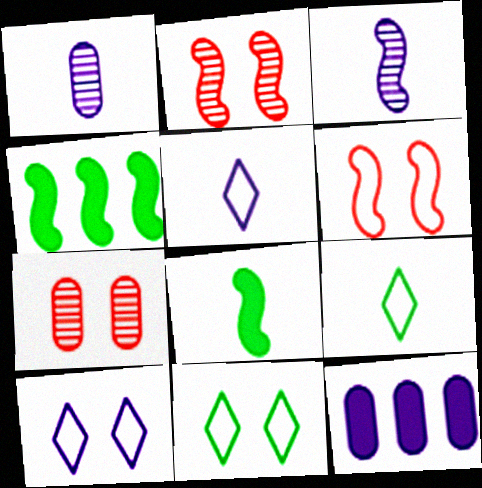[[2, 9, 12], 
[3, 4, 6], 
[3, 10, 12], 
[4, 5, 7]]